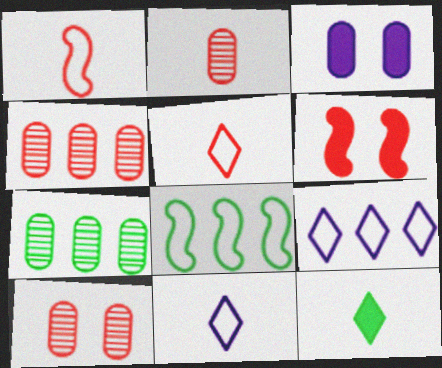[[2, 4, 10], 
[4, 5, 6], 
[6, 7, 11]]